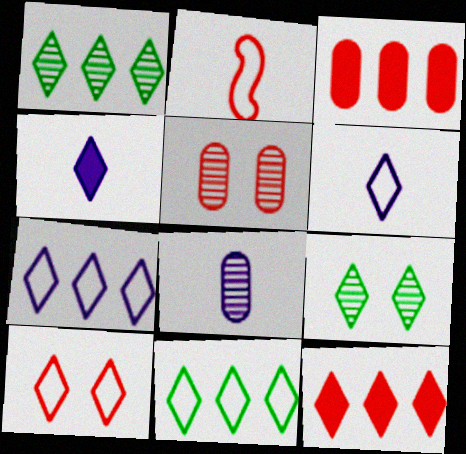[[1, 4, 10], 
[1, 7, 12], 
[2, 5, 12], 
[6, 9, 12], 
[6, 10, 11]]